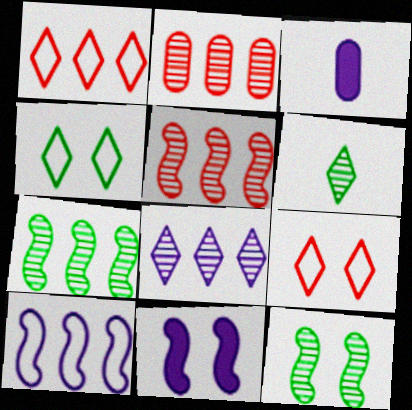[[1, 3, 12], 
[2, 7, 8], 
[3, 4, 5], 
[3, 7, 9]]